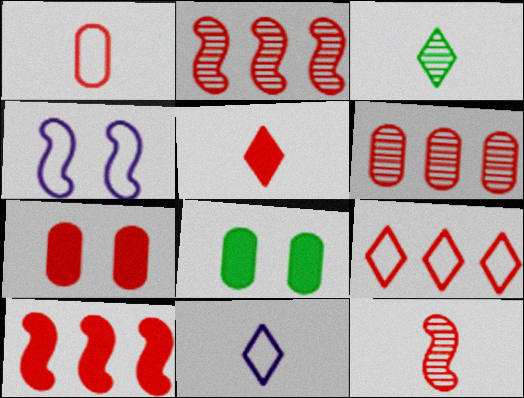[[1, 5, 12], 
[1, 6, 7], 
[2, 8, 11], 
[3, 5, 11], 
[5, 7, 10], 
[6, 9, 10], 
[7, 9, 12]]